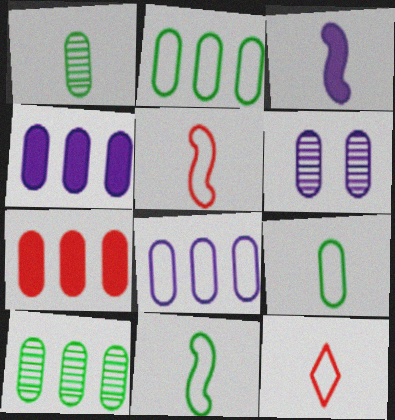[[1, 3, 12], 
[6, 7, 9], 
[7, 8, 10]]